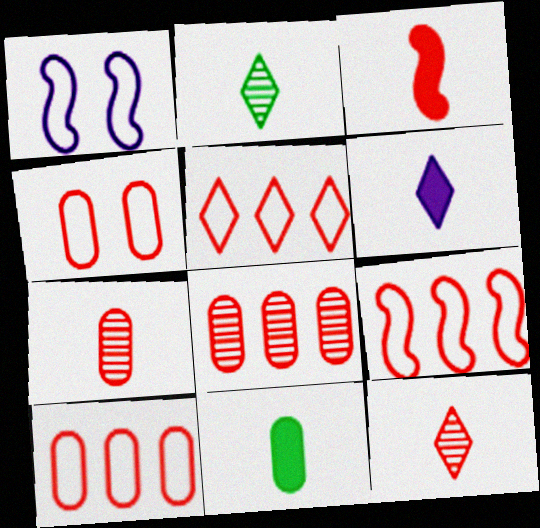[[3, 6, 11], 
[5, 9, 10]]